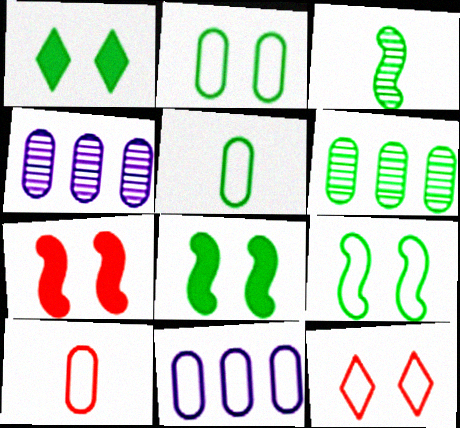[[2, 10, 11]]